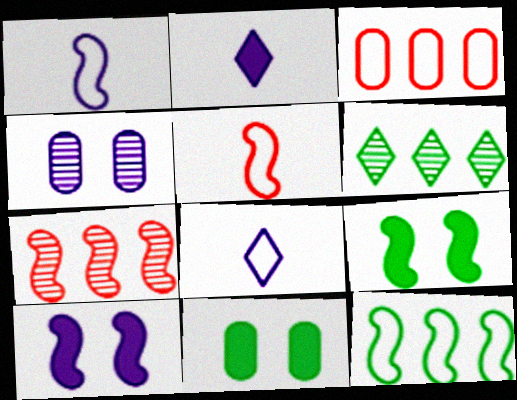[[1, 7, 9], 
[7, 8, 11]]